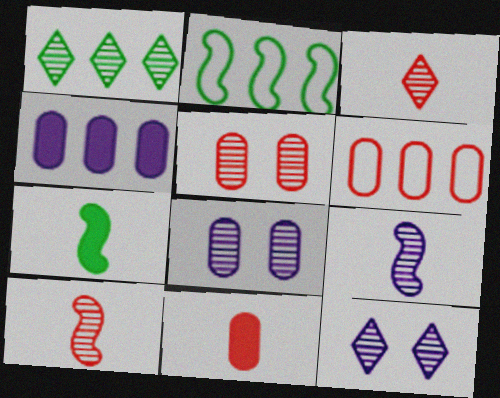[[1, 3, 12], 
[1, 5, 9], 
[1, 8, 10], 
[2, 11, 12], 
[5, 6, 11], 
[6, 7, 12]]